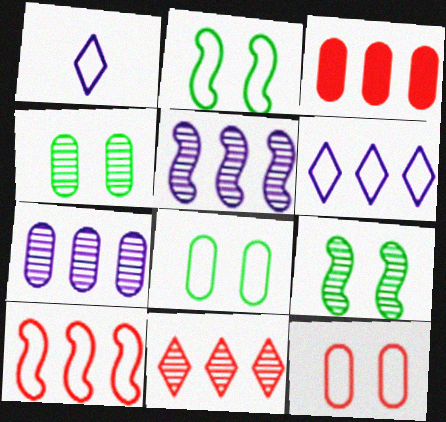[[1, 3, 9], 
[1, 8, 10], 
[3, 10, 11]]